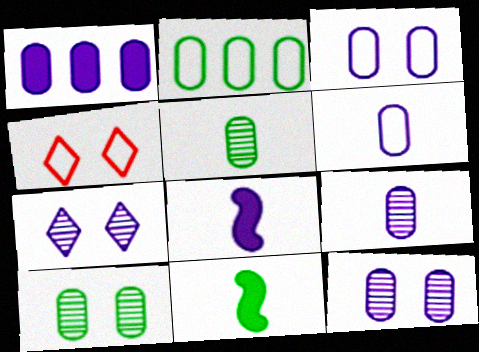[[1, 3, 9], 
[1, 6, 12]]